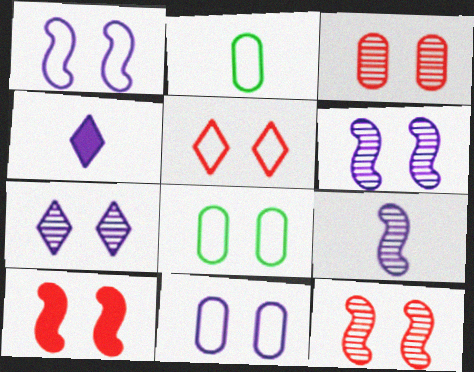[[1, 5, 8], 
[3, 5, 10], 
[7, 8, 10]]